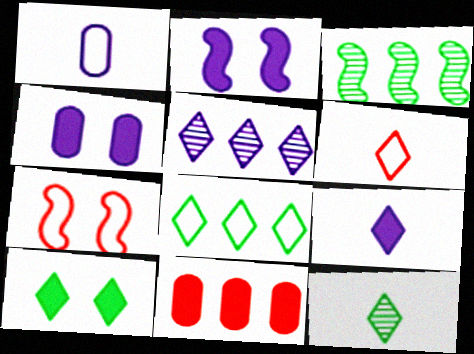[[1, 2, 5], 
[1, 7, 8], 
[3, 4, 6], 
[5, 6, 10], 
[6, 9, 12], 
[8, 10, 12]]